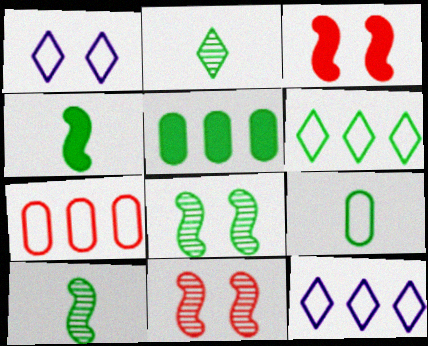[[2, 4, 9]]